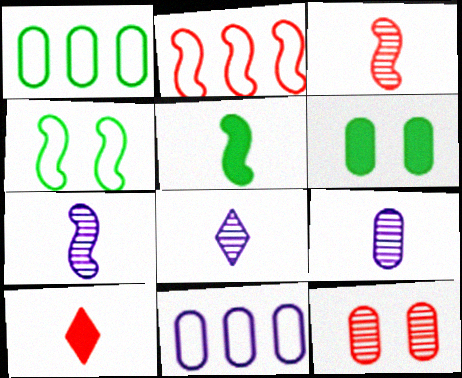[[2, 6, 8], 
[2, 10, 12], 
[7, 8, 9]]